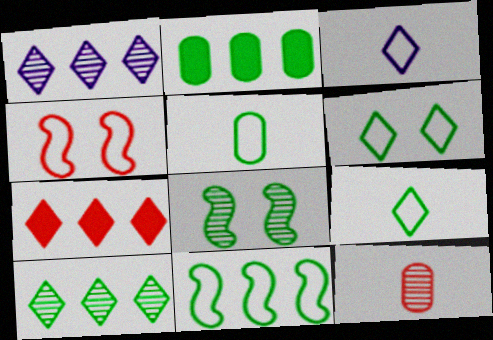[[1, 8, 12], 
[2, 8, 9], 
[2, 10, 11], 
[4, 7, 12], 
[5, 6, 11]]